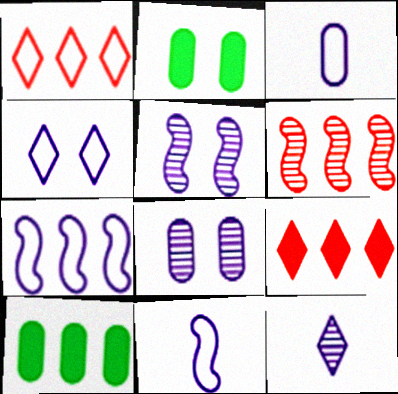[[3, 4, 7]]